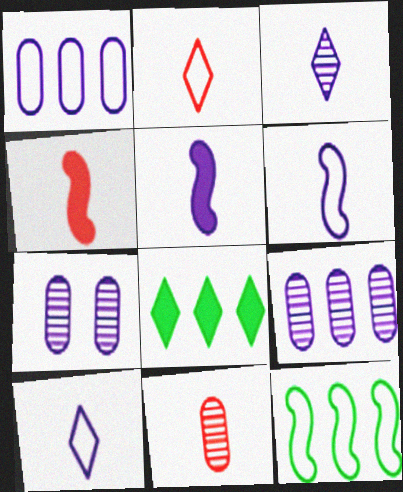[[2, 4, 11]]